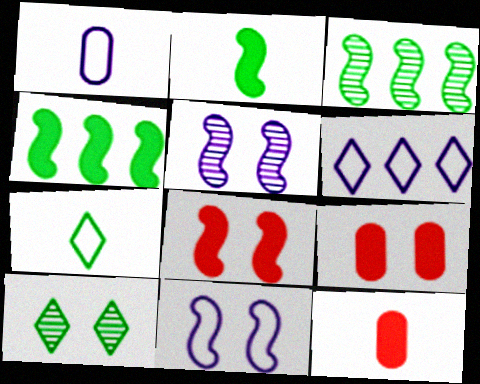[[1, 6, 11], 
[9, 10, 11]]